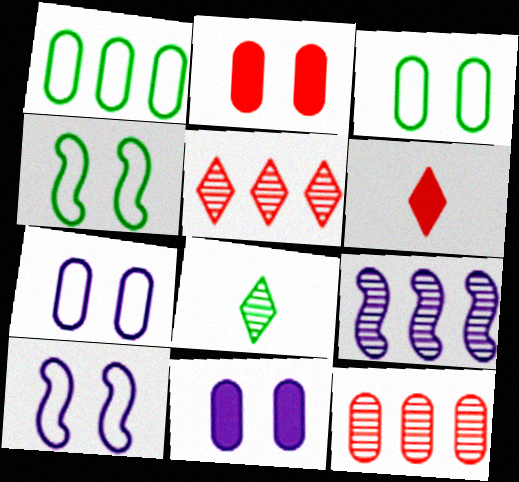[[3, 6, 9]]